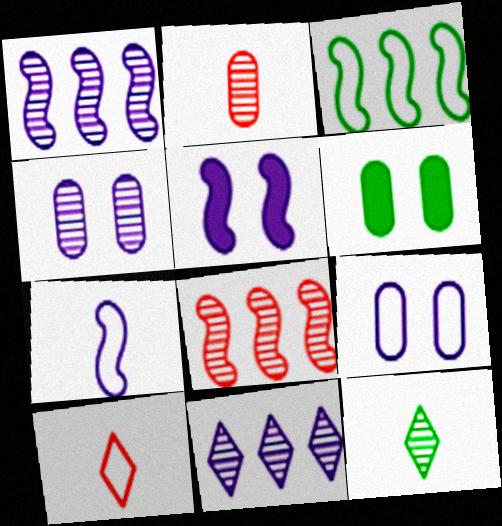[[1, 5, 7], 
[1, 6, 10], 
[3, 6, 12], 
[3, 9, 10], 
[4, 8, 12]]